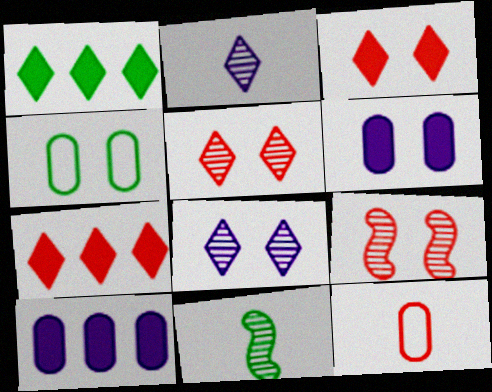[[1, 4, 11], 
[7, 9, 12]]